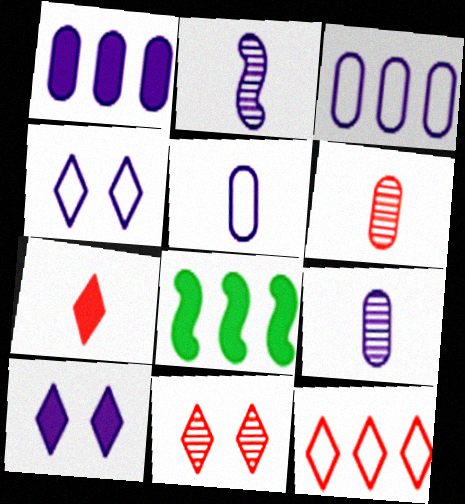[[1, 2, 4], 
[2, 3, 10], 
[4, 6, 8], 
[5, 8, 11], 
[7, 11, 12]]